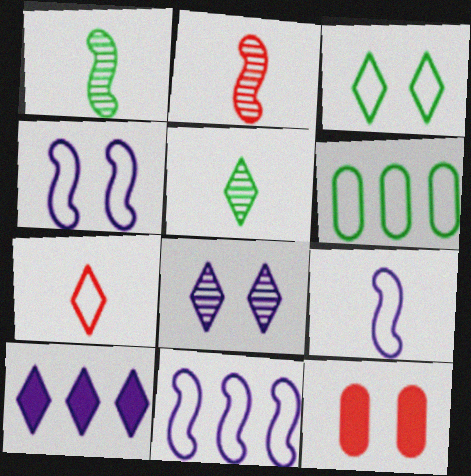[[4, 6, 7], 
[4, 9, 11], 
[5, 11, 12]]